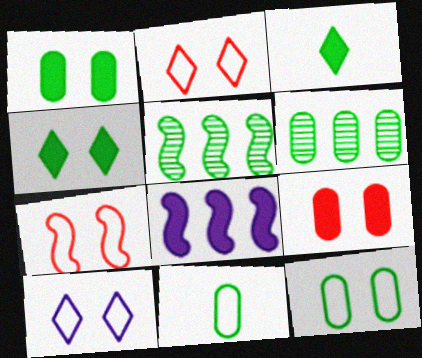[[1, 6, 11], 
[3, 5, 12], 
[3, 8, 9], 
[4, 5, 11], 
[7, 10, 12]]